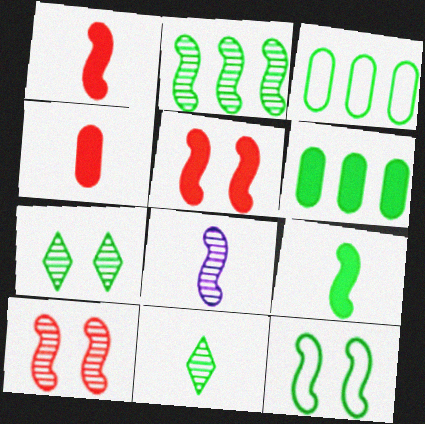[[2, 8, 10], 
[2, 9, 12], 
[3, 7, 9], 
[6, 11, 12]]